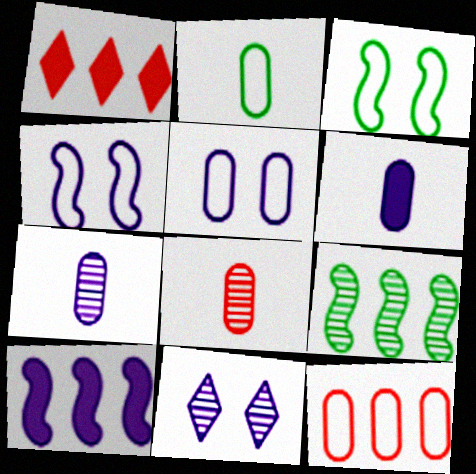[[1, 3, 7], 
[2, 5, 12], 
[2, 6, 8], 
[8, 9, 11]]